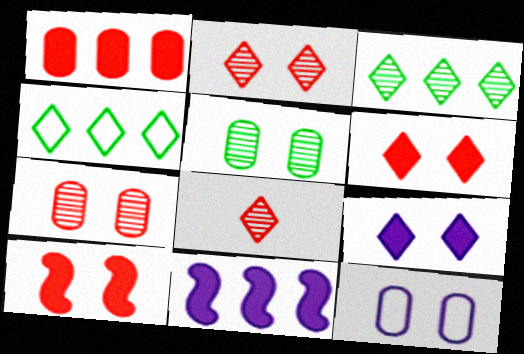[[4, 8, 9]]